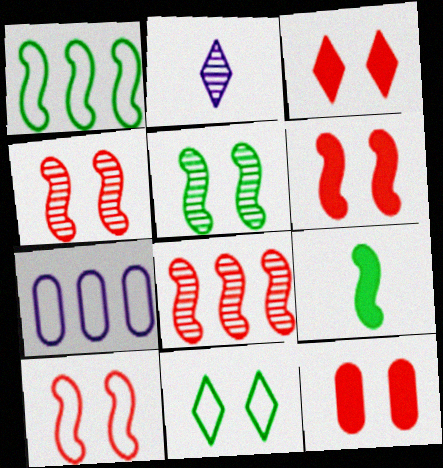[[1, 2, 12], 
[1, 5, 9], 
[3, 6, 12], 
[4, 6, 10]]